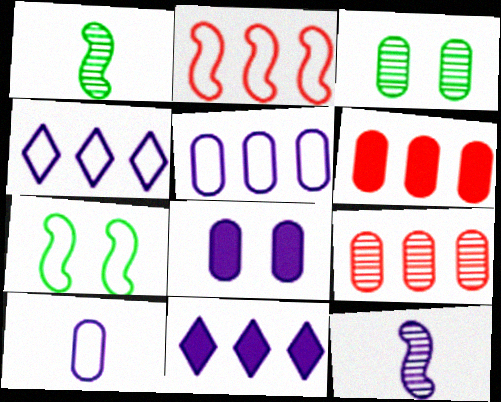[[3, 6, 10], 
[4, 8, 12]]